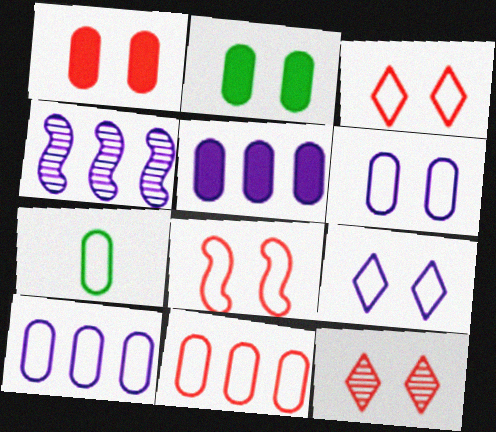[[1, 8, 12], 
[6, 7, 11]]